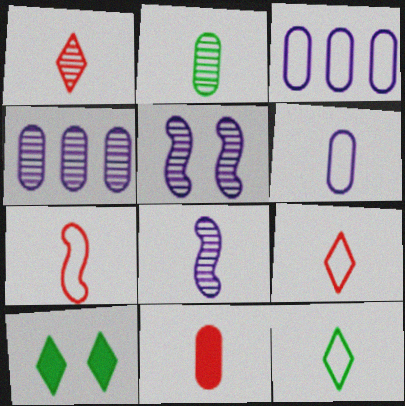[[1, 2, 8], 
[1, 7, 11], 
[2, 6, 11], 
[4, 7, 10], 
[6, 7, 12], 
[8, 11, 12]]